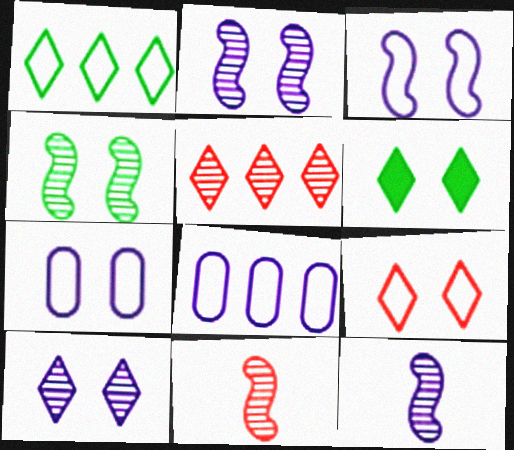[[6, 8, 11], 
[6, 9, 10]]